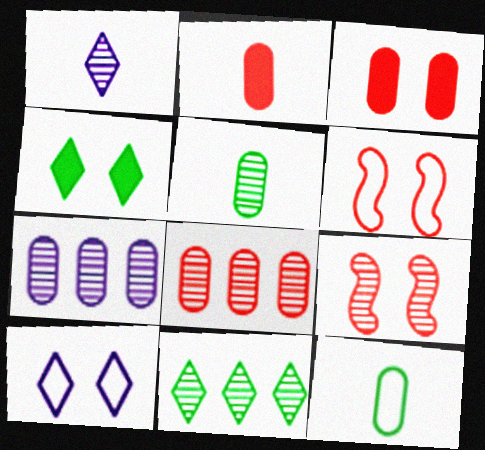[[3, 7, 12]]